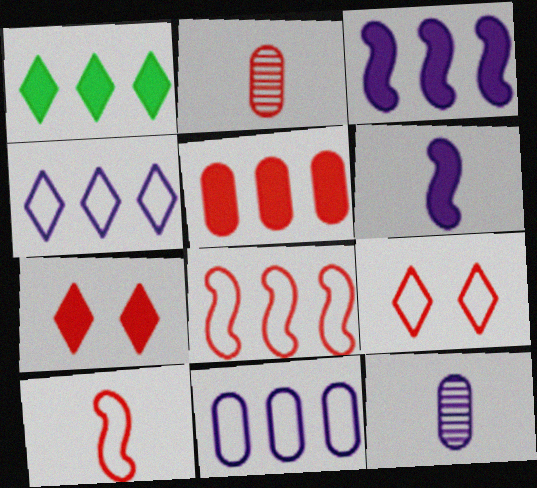[[1, 3, 5], 
[2, 7, 8]]